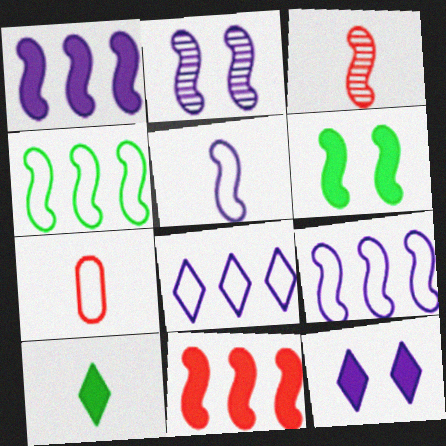[[1, 2, 5], 
[3, 6, 9]]